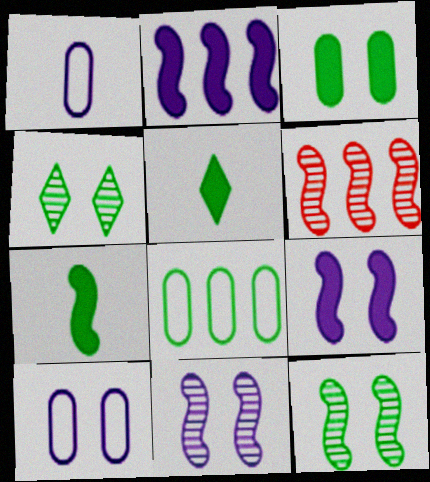[[4, 7, 8], 
[5, 6, 10], 
[5, 8, 12]]